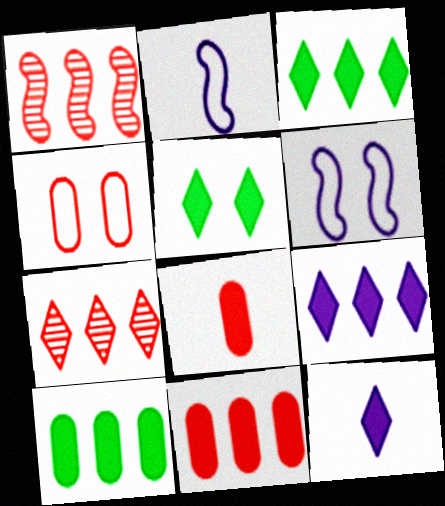[]